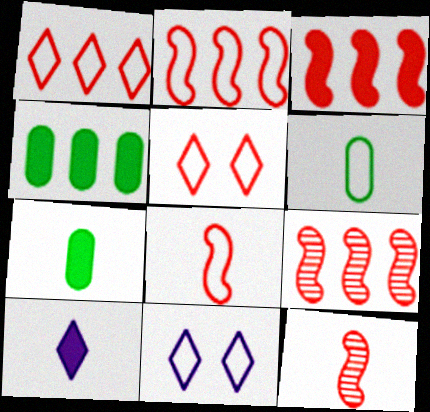[[2, 3, 9], 
[2, 6, 11], 
[4, 11, 12], 
[6, 10, 12], 
[7, 9, 11]]